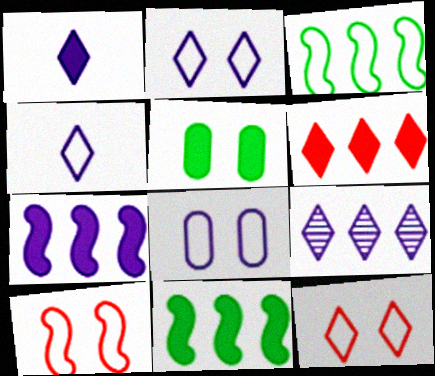[[1, 2, 9]]